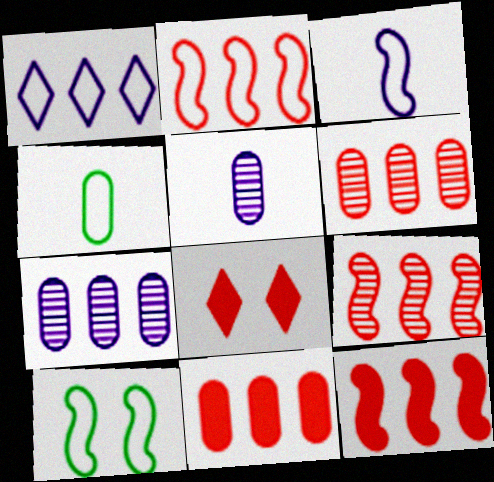[[2, 3, 10], 
[2, 9, 12]]